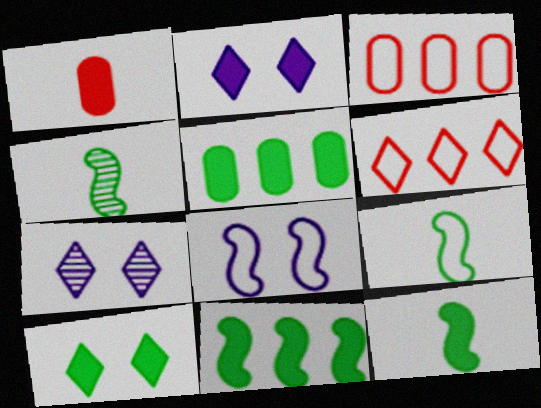[[1, 2, 11], 
[2, 3, 4], 
[3, 7, 12], 
[4, 9, 12], 
[5, 10, 12]]